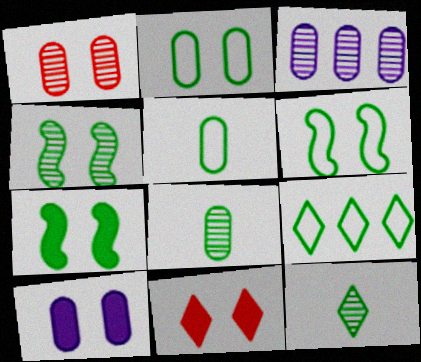[[1, 2, 10], 
[1, 3, 8], 
[4, 6, 7], 
[5, 6, 9], 
[7, 8, 9], 
[7, 10, 11]]